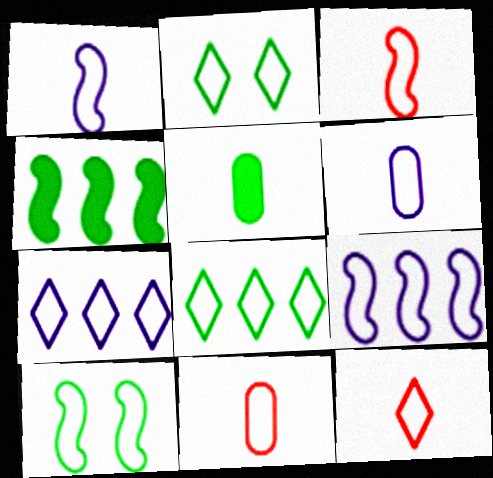[[2, 7, 12], 
[2, 9, 11], 
[3, 9, 10], 
[3, 11, 12], 
[7, 10, 11]]